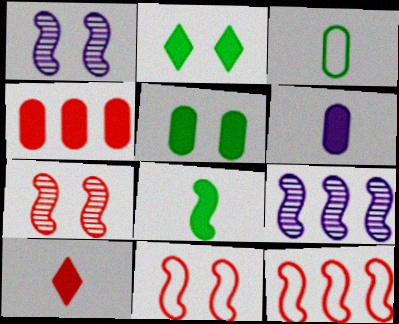[[1, 8, 12], 
[4, 5, 6], 
[6, 8, 10], 
[8, 9, 11]]